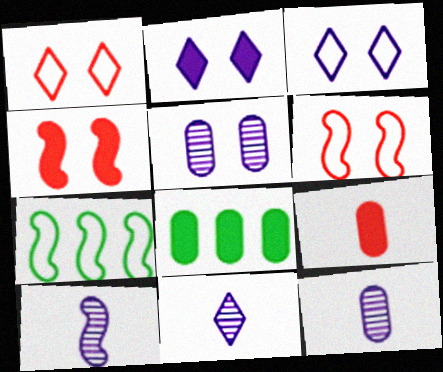[[1, 8, 10], 
[4, 7, 10], 
[6, 8, 11], 
[10, 11, 12]]